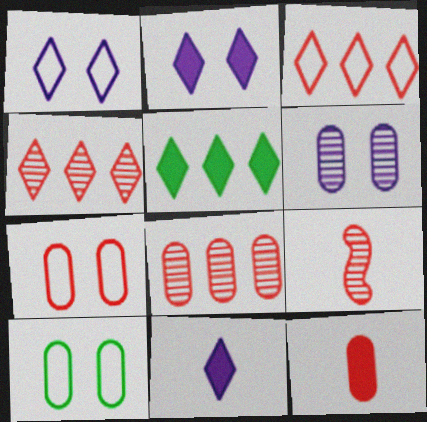[[7, 8, 12]]